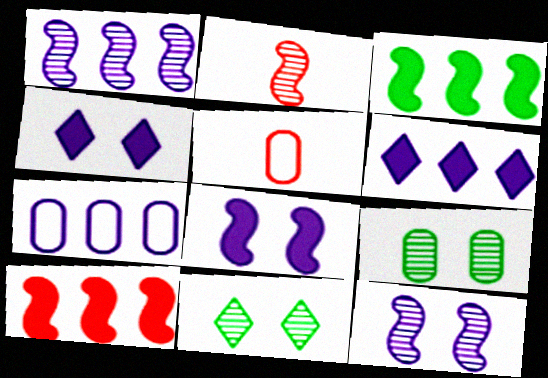[[1, 6, 7]]